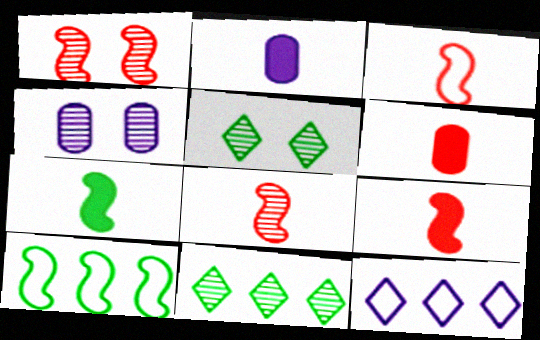[[1, 4, 5], 
[3, 8, 9], 
[4, 8, 11]]